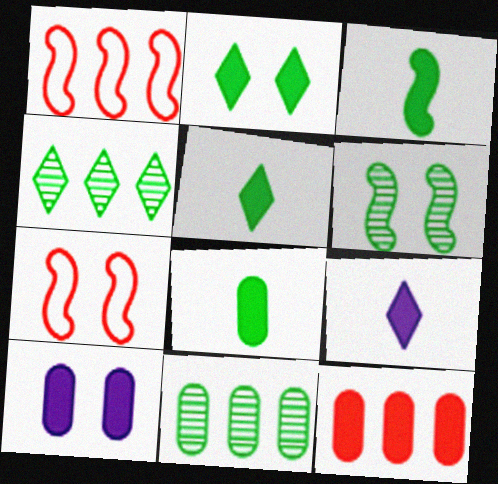[[3, 5, 8], 
[7, 9, 11], 
[8, 10, 12]]